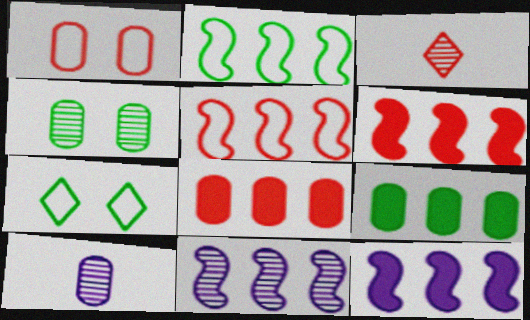[[1, 3, 6], 
[1, 9, 10], 
[2, 6, 11], 
[3, 4, 11], 
[6, 7, 10]]